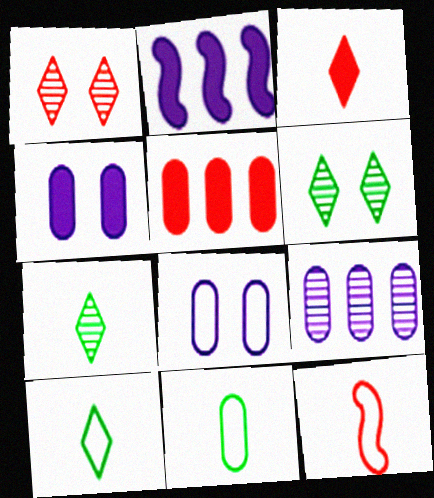[[1, 2, 11], 
[1, 5, 12]]